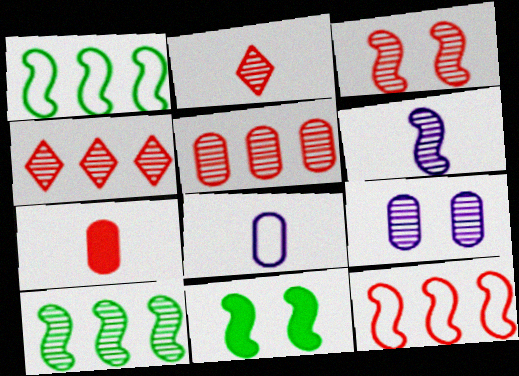[[2, 3, 5], 
[2, 9, 10], 
[3, 6, 10], 
[4, 8, 11], 
[6, 11, 12]]